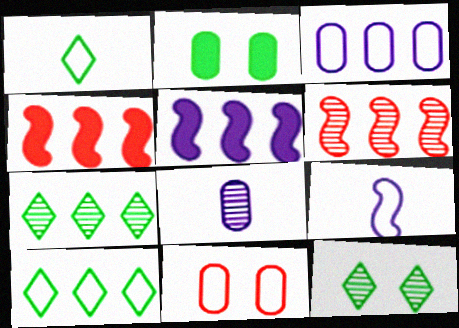[[3, 4, 7], 
[6, 8, 12], 
[9, 10, 11]]